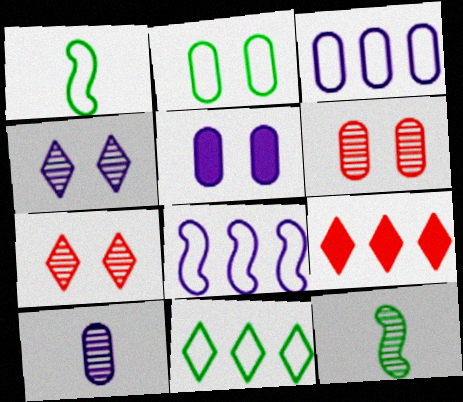[[1, 2, 11], 
[2, 5, 6], 
[3, 5, 10]]